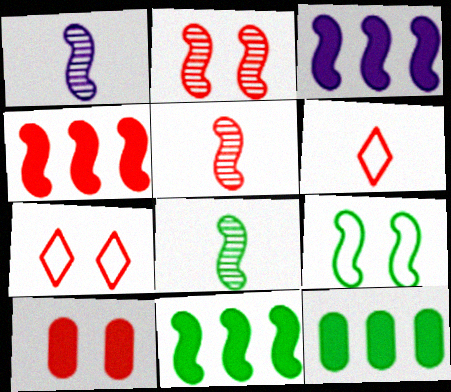[[1, 4, 9], 
[1, 5, 8], 
[1, 7, 12], 
[2, 7, 10], 
[3, 4, 11], 
[3, 5, 9], 
[8, 9, 11]]